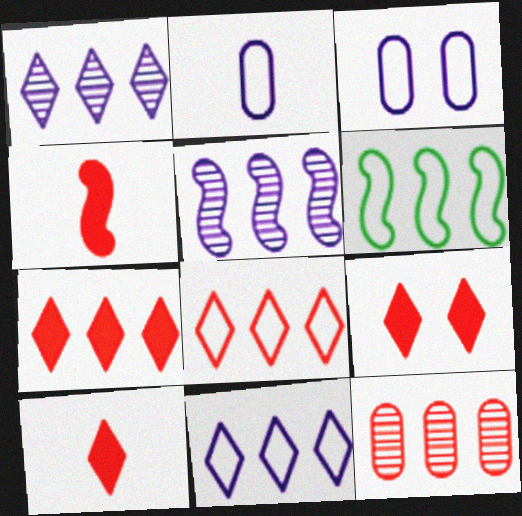[[7, 9, 10]]